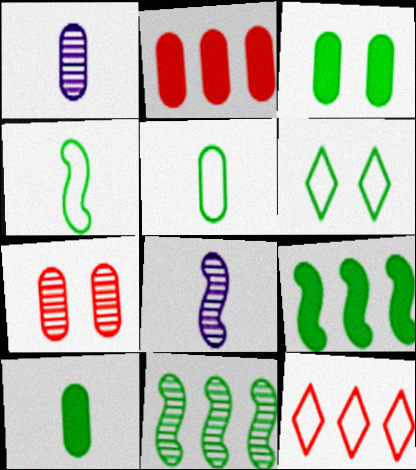[[2, 6, 8], 
[3, 8, 12], 
[6, 10, 11]]